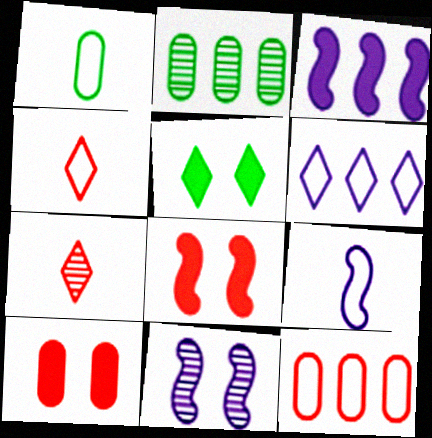[[1, 4, 9], 
[2, 7, 11], 
[3, 9, 11], 
[5, 6, 7], 
[7, 8, 12]]